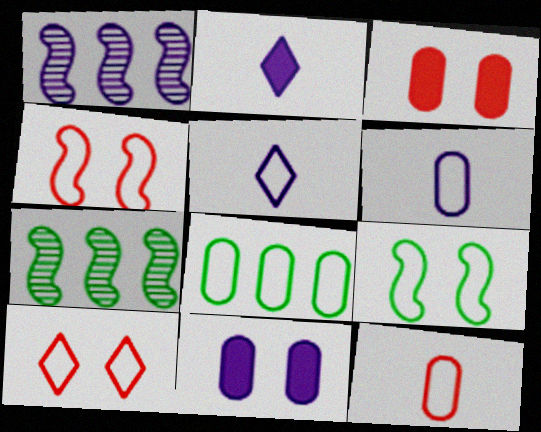[[1, 5, 11], 
[3, 5, 7], 
[4, 5, 8]]